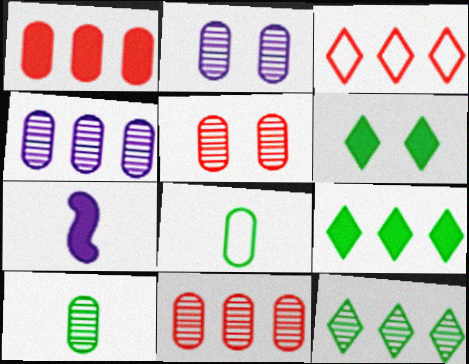[[1, 2, 8], 
[1, 6, 7], 
[2, 10, 11], 
[4, 5, 10]]